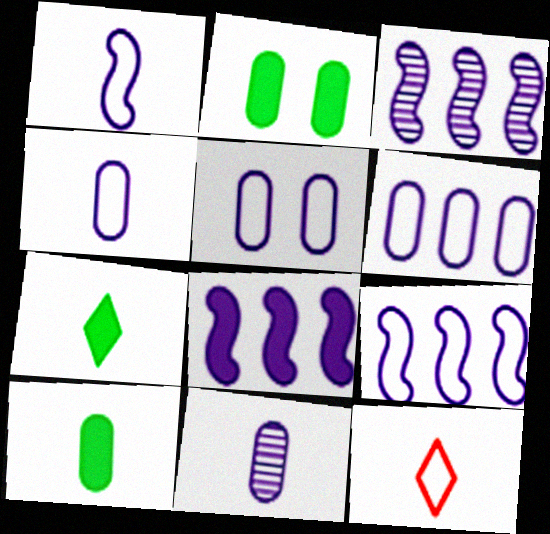[[2, 3, 12], 
[3, 8, 9], 
[4, 5, 6]]